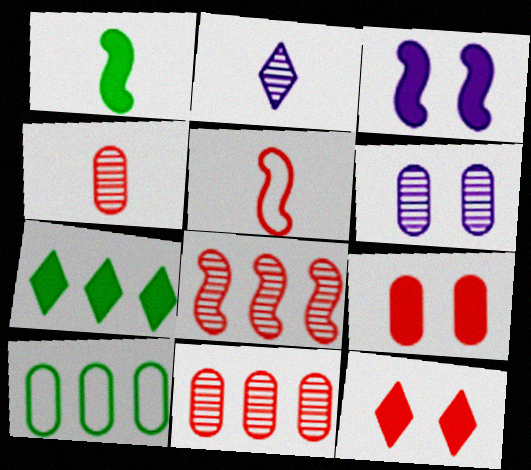[[5, 6, 7], 
[5, 11, 12]]